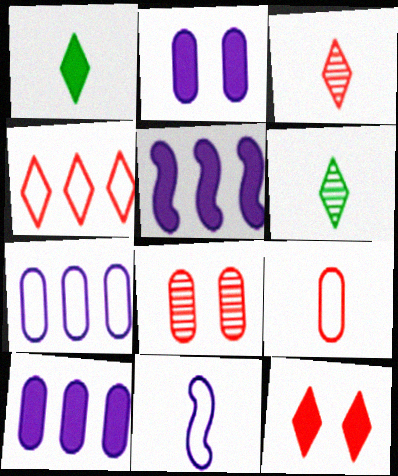[[3, 4, 12]]